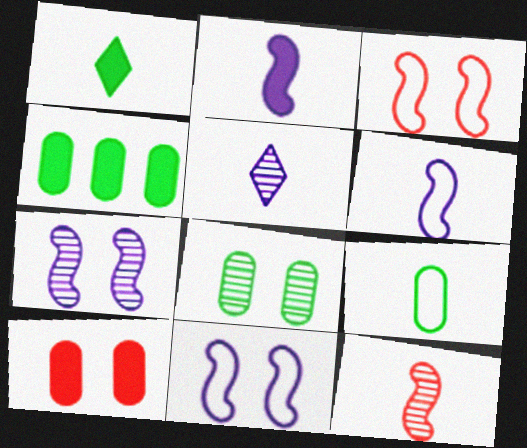[[3, 4, 5], 
[4, 8, 9]]